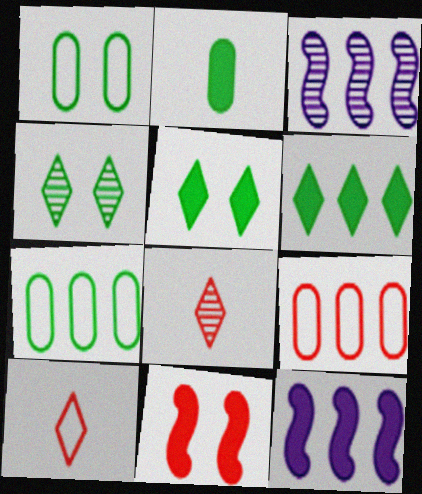[[1, 8, 12], 
[3, 6, 9], 
[8, 9, 11]]